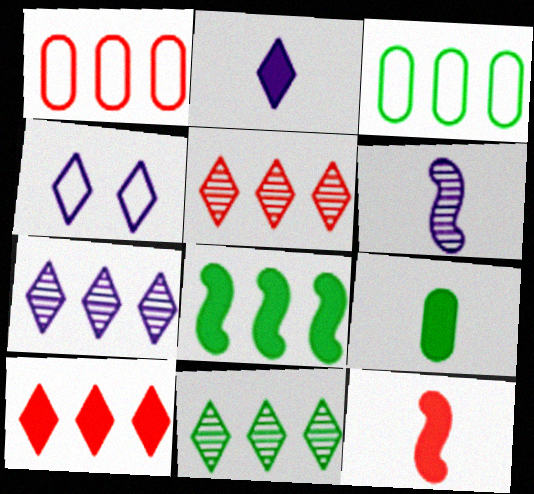[[1, 7, 8], 
[2, 4, 7], 
[2, 9, 12], 
[3, 8, 11], 
[5, 7, 11]]